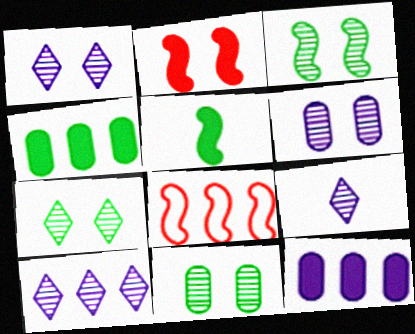[[1, 9, 10], 
[3, 7, 11], 
[4, 8, 10]]